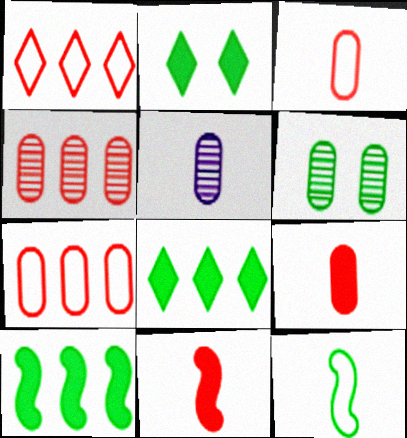[[4, 5, 6], 
[6, 8, 12]]